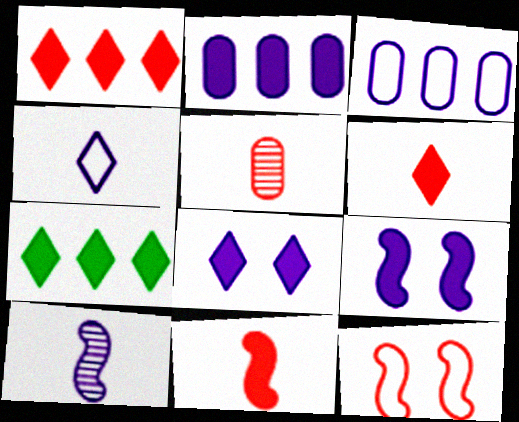[[1, 5, 12], 
[3, 8, 10], 
[6, 7, 8]]